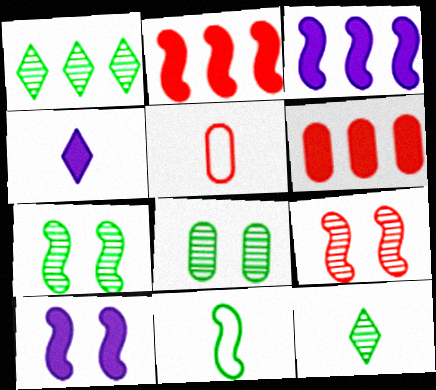[[1, 5, 10], 
[3, 9, 11]]